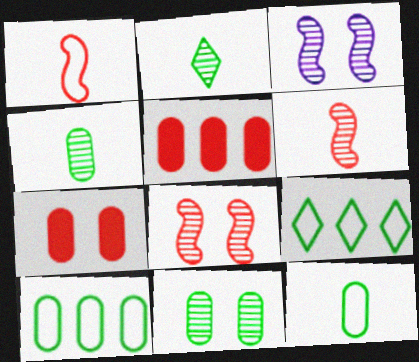[]